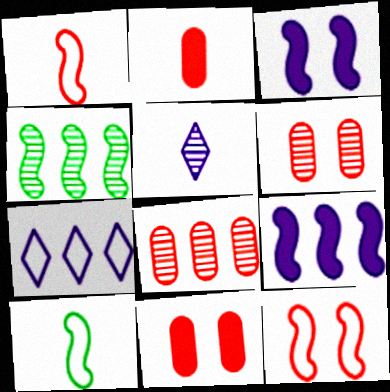[[1, 3, 4], 
[2, 5, 10], 
[4, 5, 6]]